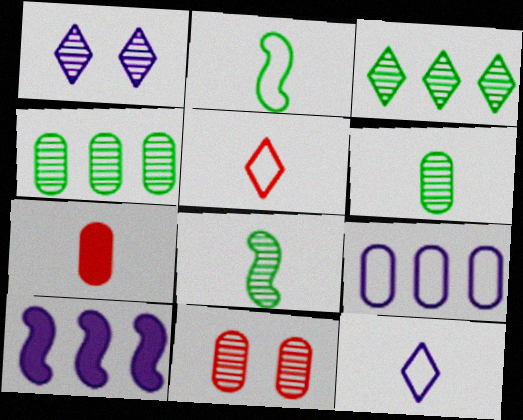[[7, 8, 12]]